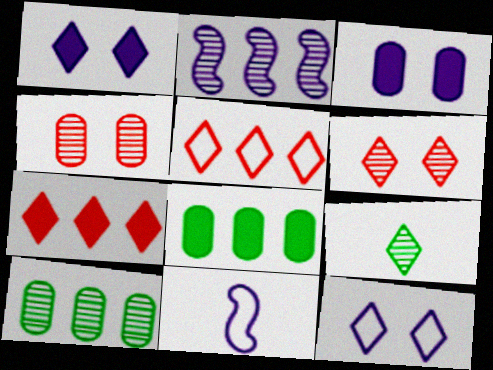[[1, 5, 9], 
[2, 4, 9], 
[2, 5, 8], 
[6, 8, 11], 
[7, 9, 12]]